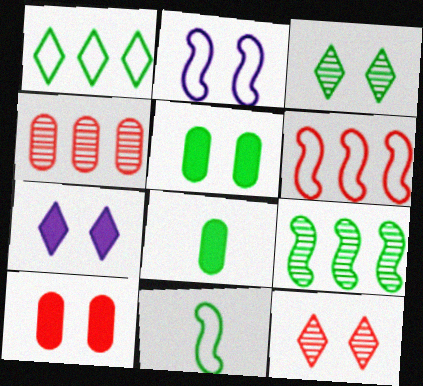[[2, 3, 10], 
[2, 5, 12], 
[2, 6, 11], 
[4, 7, 11]]